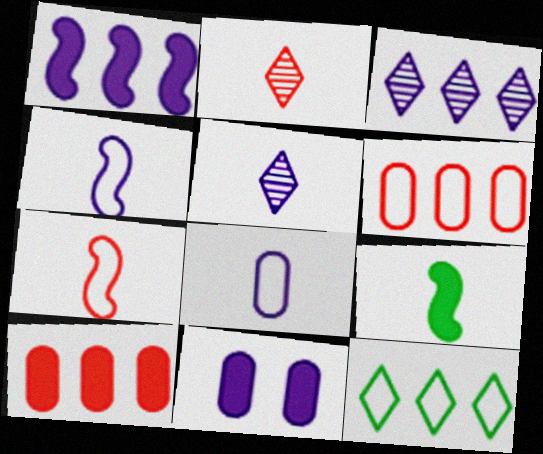[[2, 8, 9], 
[3, 4, 11]]